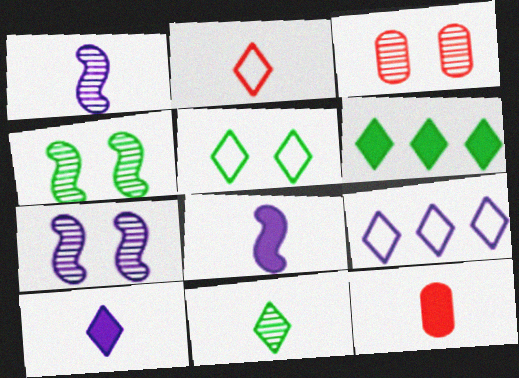[[2, 5, 9], 
[2, 10, 11], 
[4, 9, 12], 
[5, 6, 11]]